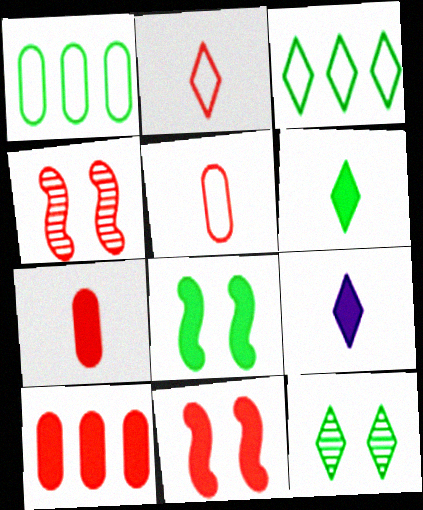[[1, 4, 9], 
[2, 4, 10], 
[3, 6, 12], 
[8, 9, 10]]